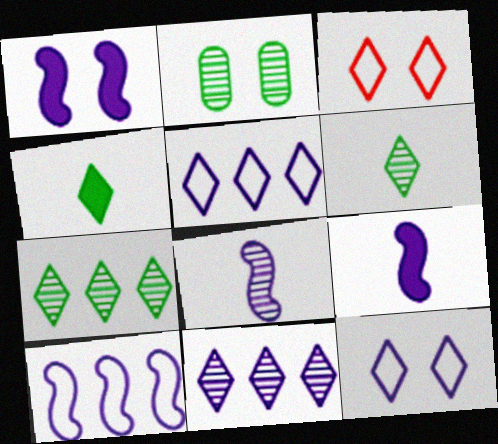[[1, 2, 3], 
[1, 8, 10], 
[3, 4, 11]]